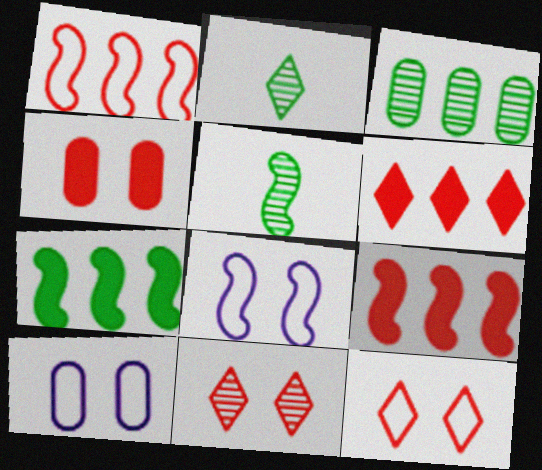[[2, 9, 10], 
[5, 6, 10], 
[5, 8, 9]]